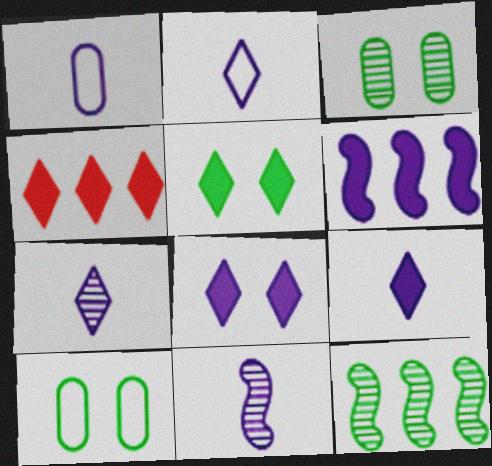[[1, 9, 11], 
[2, 7, 9], 
[4, 5, 9], 
[4, 10, 11]]